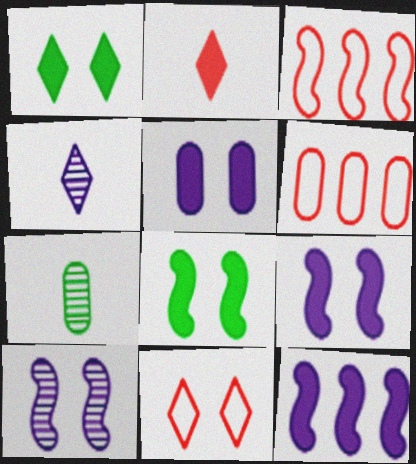[[4, 6, 8], 
[5, 6, 7], 
[7, 11, 12]]